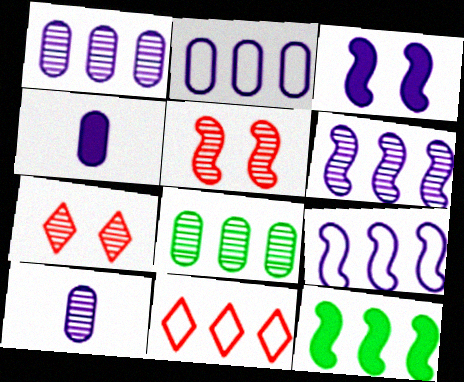[[1, 11, 12]]